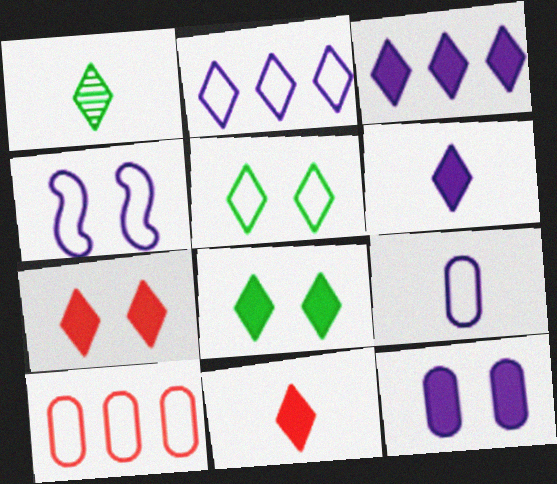[[1, 2, 7], 
[2, 4, 9], 
[3, 8, 11]]